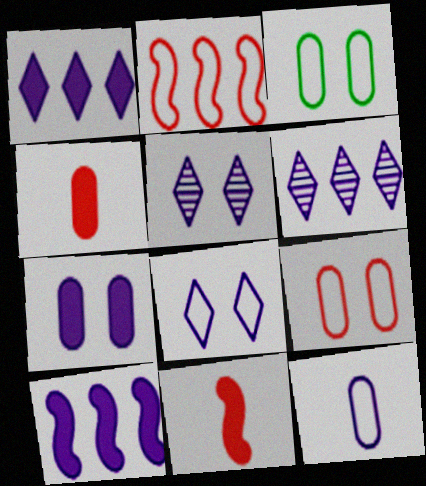[[3, 6, 11], 
[5, 10, 12]]